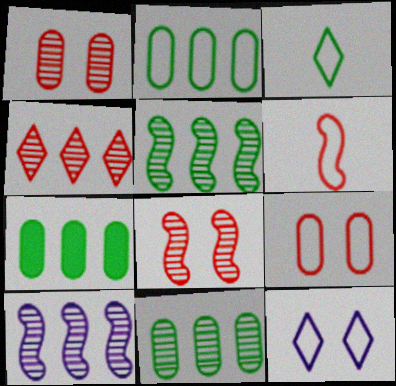[[2, 6, 12], 
[2, 7, 11], 
[4, 10, 11]]